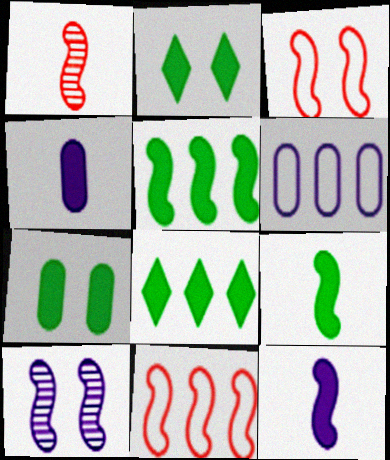[[1, 2, 6], 
[7, 8, 9], 
[9, 10, 11]]